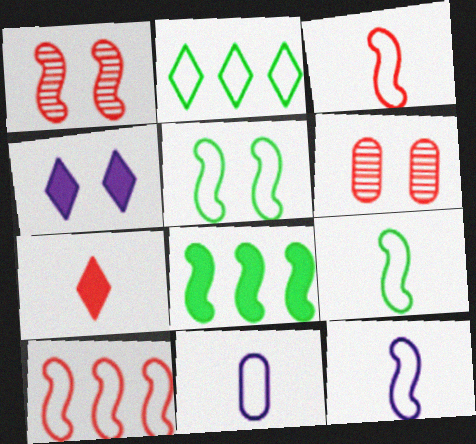[[1, 8, 12], 
[3, 9, 12], 
[4, 5, 6], 
[5, 10, 12], 
[6, 7, 10]]